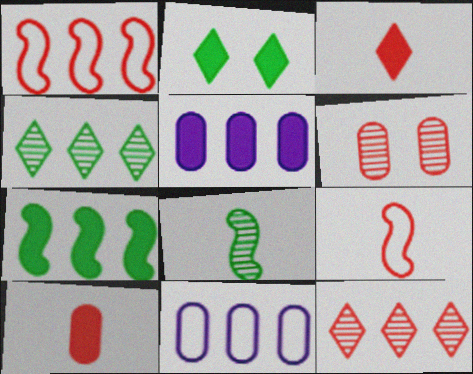[[1, 3, 6], 
[1, 4, 5], 
[7, 11, 12]]